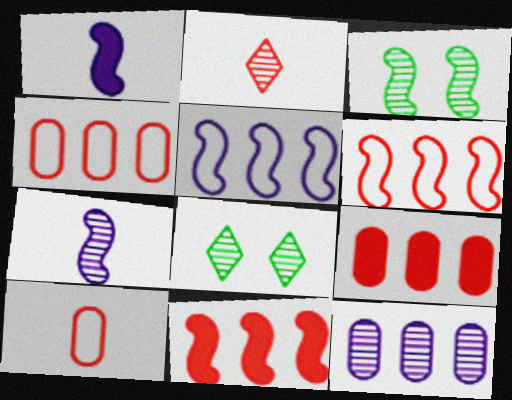[[1, 3, 6], 
[1, 4, 8], 
[2, 3, 12]]